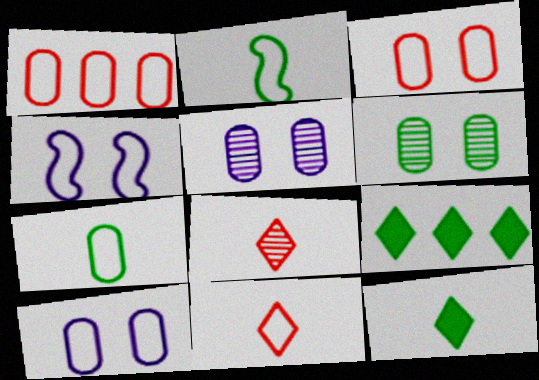[[1, 7, 10], 
[2, 6, 9]]